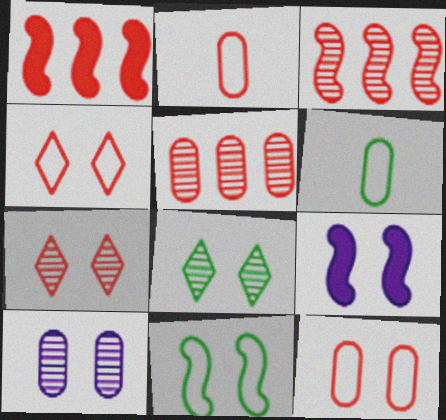[[1, 2, 7], 
[8, 9, 12]]